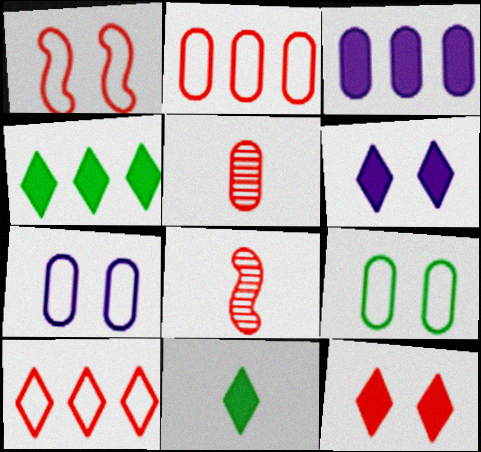[[2, 8, 12], 
[3, 5, 9], 
[4, 7, 8]]